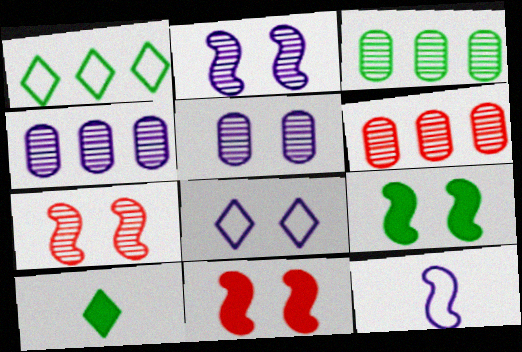[[3, 4, 6]]